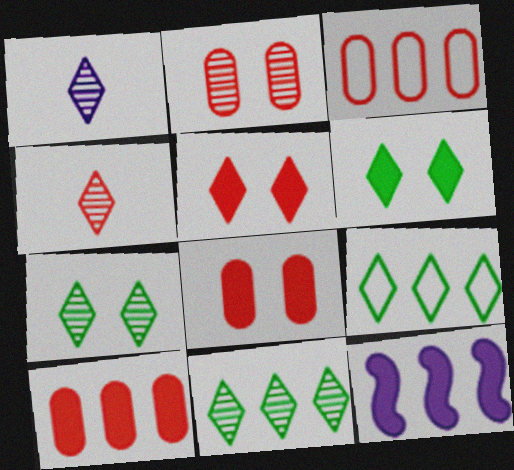[[1, 5, 9], 
[3, 11, 12]]